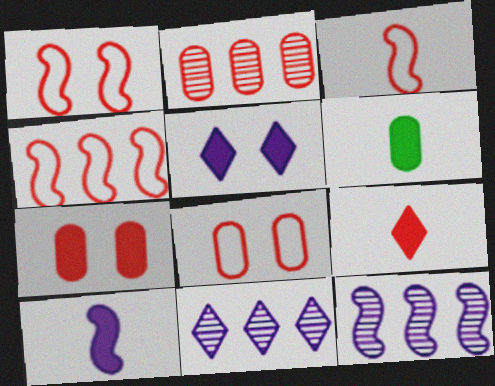[[1, 2, 9], 
[1, 3, 4], 
[1, 6, 11], 
[6, 9, 10]]